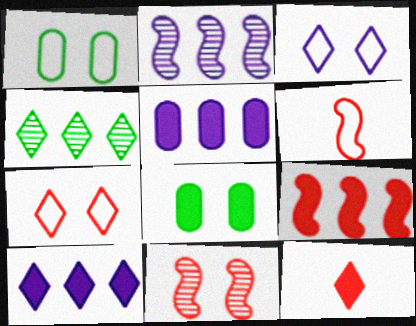[[1, 2, 12], 
[3, 4, 12], 
[3, 8, 11], 
[6, 9, 11]]